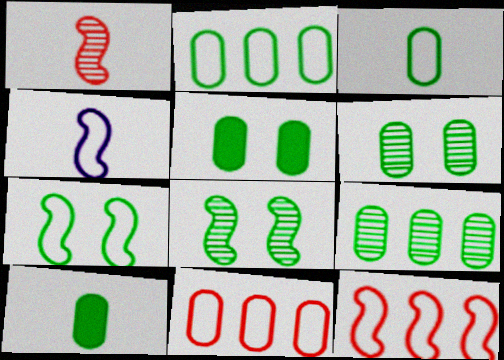[[2, 6, 10], 
[3, 5, 9], 
[4, 7, 12]]